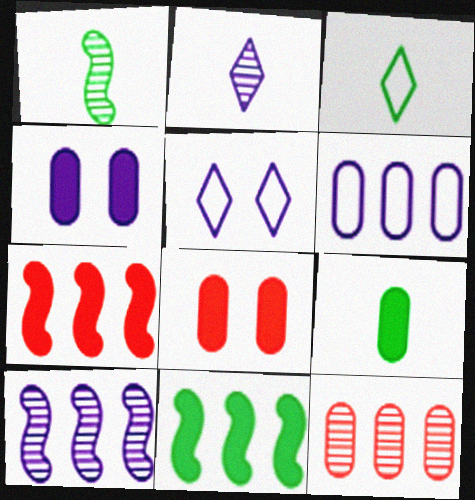[[1, 3, 9], 
[3, 8, 10]]